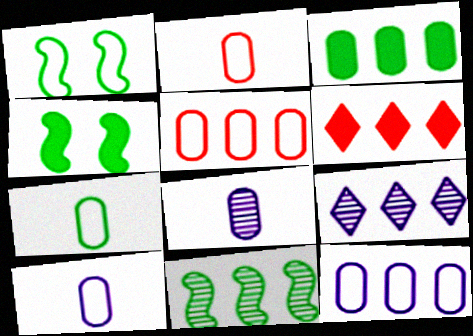[[1, 6, 8], 
[2, 4, 9], 
[2, 7, 10], 
[6, 11, 12]]